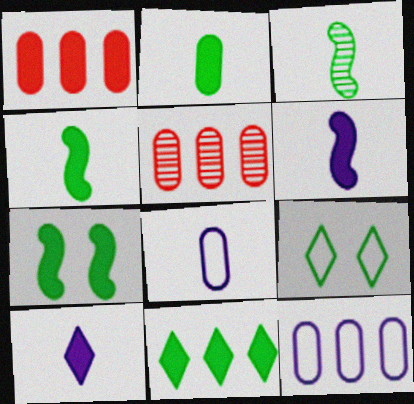[[1, 7, 10], 
[2, 7, 11], 
[5, 6, 9]]